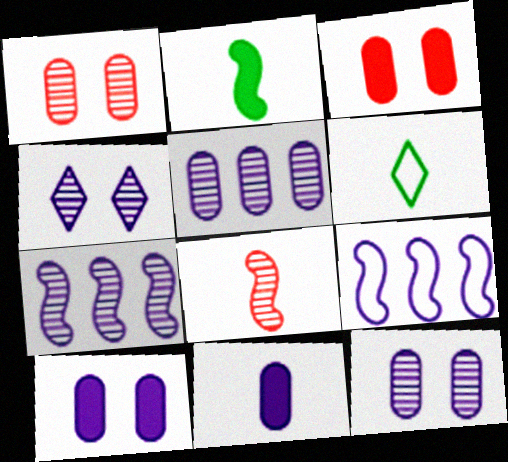[[3, 6, 7], 
[4, 9, 11], 
[6, 8, 11]]